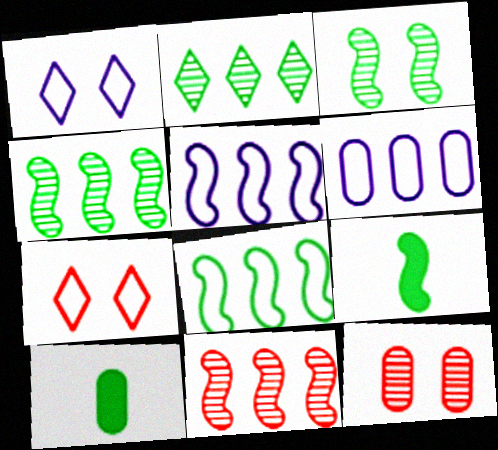[[1, 10, 11], 
[3, 8, 9], 
[6, 10, 12]]